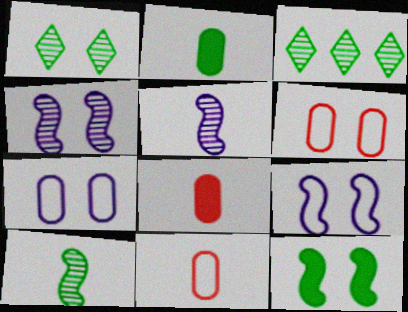[[3, 8, 9]]